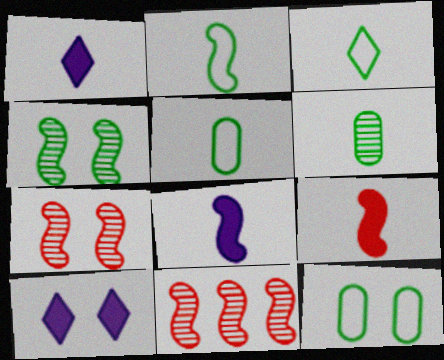[[1, 11, 12], 
[2, 3, 5], 
[5, 10, 11], 
[7, 10, 12]]